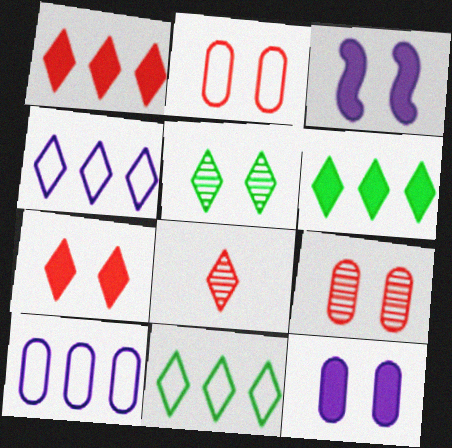[[2, 3, 5]]